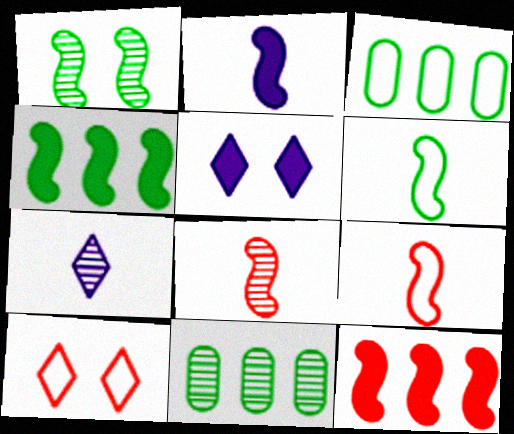[[1, 4, 6], 
[2, 6, 8], 
[2, 10, 11], 
[3, 5, 8], 
[5, 9, 11]]